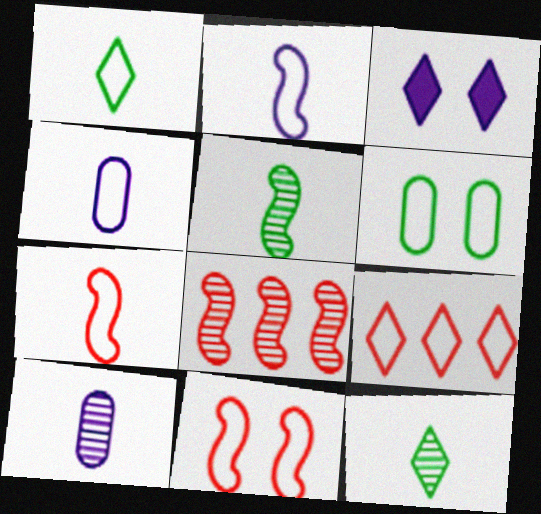[[1, 4, 7], 
[2, 6, 9], 
[3, 9, 12]]